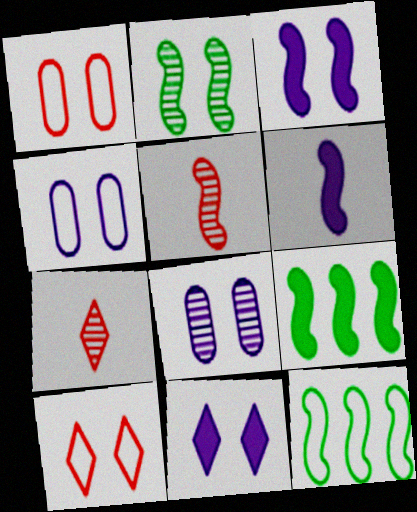[[1, 2, 11], 
[3, 5, 12], 
[4, 7, 9]]